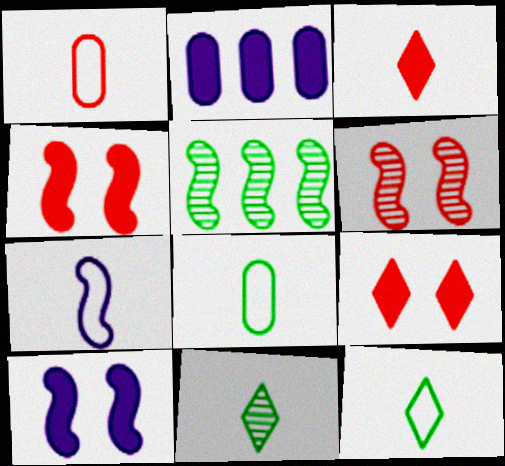[[1, 7, 12], 
[2, 6, 12], 
[4, 5, 7]]